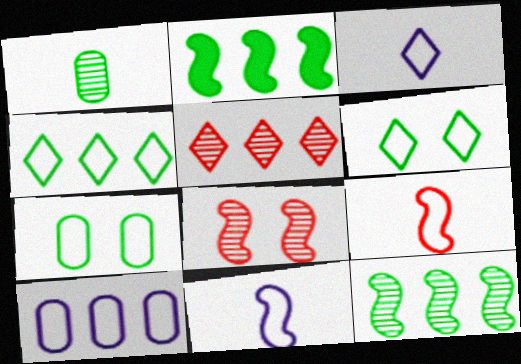[[1, 2, 6], 
[2, 5, 10], 
[2, 8, 11], 
[6, 9, 10]]